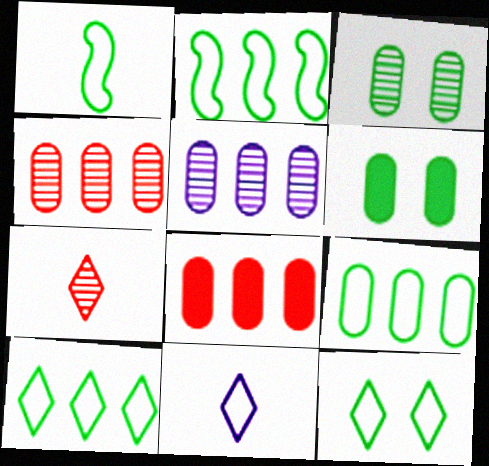[[1, 9, 12], 
[2, 9, 10], 
[5, 8, 9]]